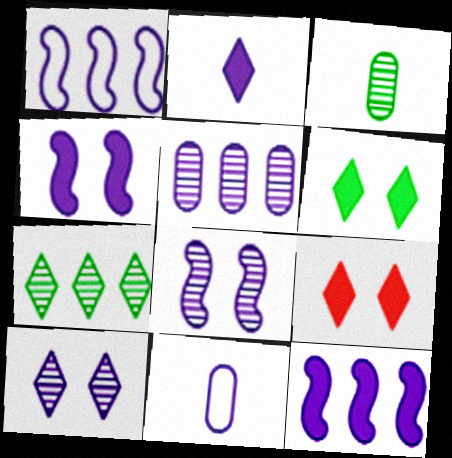[[1, 3, 9], 
[10, 11, 12]]